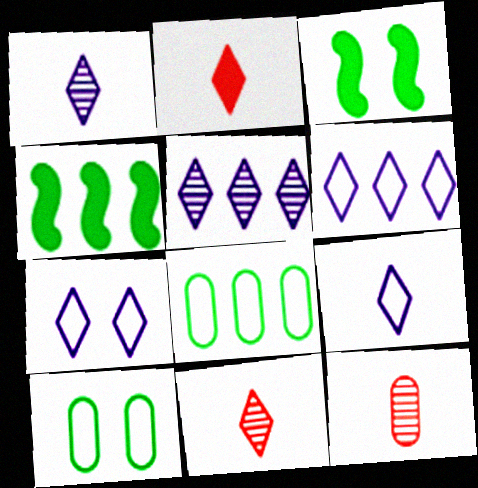[[3, 6, 12], 
[4, 7, 12], 
[6, 7, 9]]